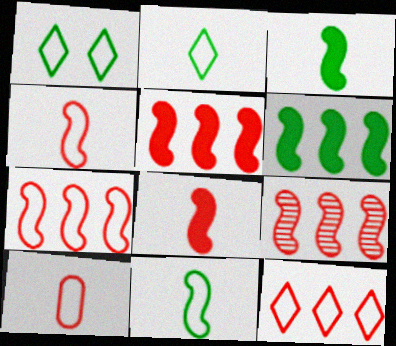[[5, 7, 9]]